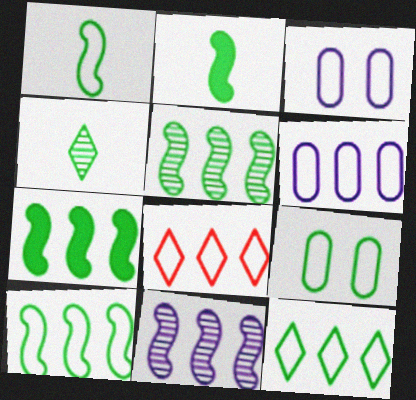[[1, 3, 8], 
[1, 9, 12], 
[4, 7, 9], 
[5, 7, 10], 
[6, 8, 10]]